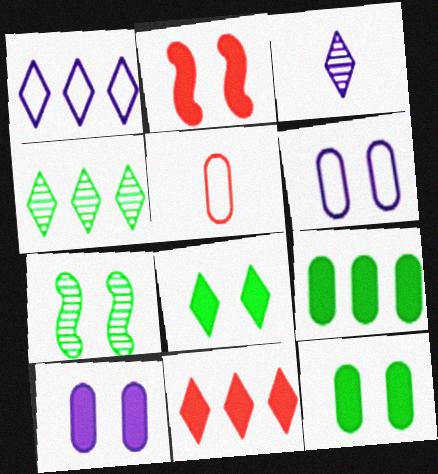[[1, 4, 11], 
[2, 8, 10]]